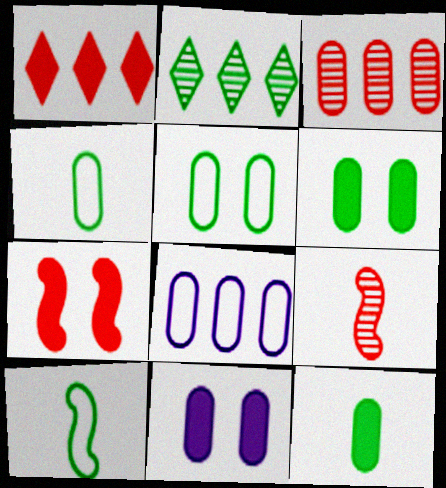[[2, 6, 10], 
[3, 4, 11]]